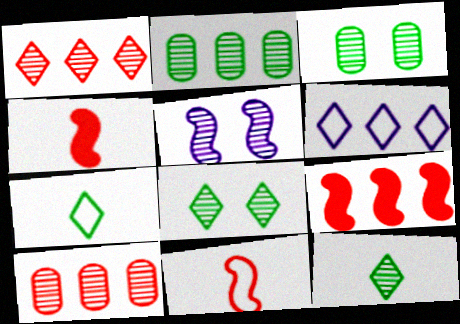[[2, 6, 9], 
[3, 4, 6], 
[5, 10, 12]]